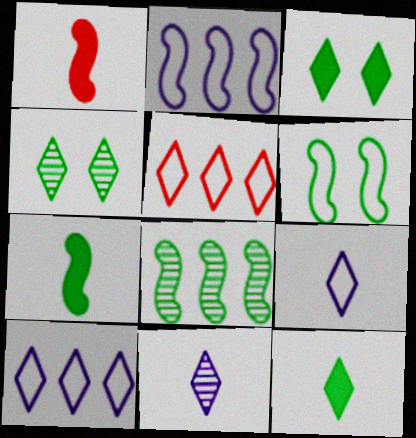[[3, 5, 11], 
[6, 7, 8]]